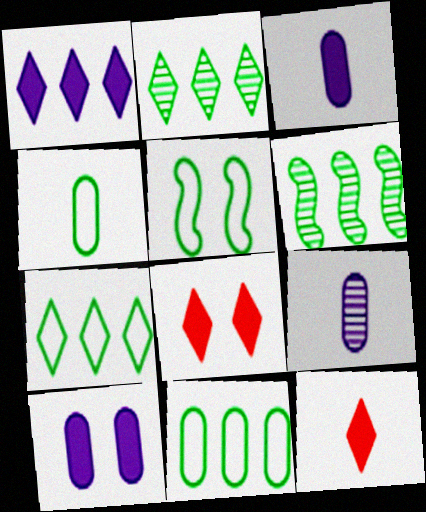[[4, 5, 7]]